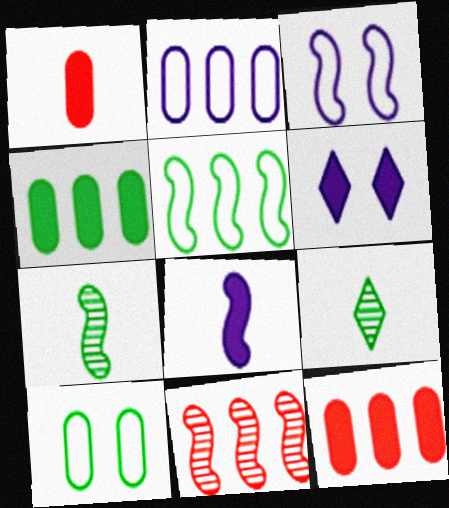[[3, 9, 12]]